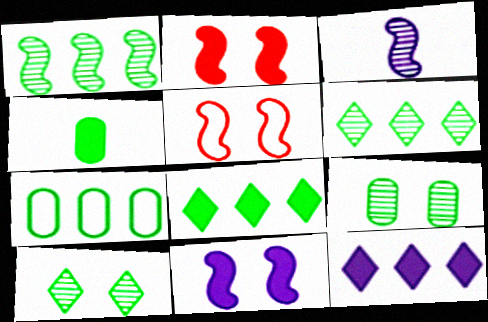[[1, 7, 8], 
[2, 4, 12], 
[4, 7, 9]]